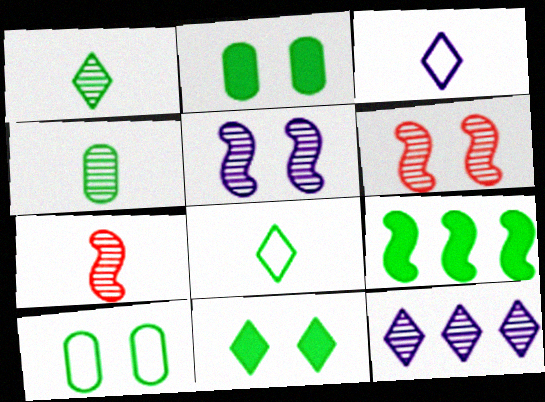[[1, 9, 10], 
[4, 6, 12]]